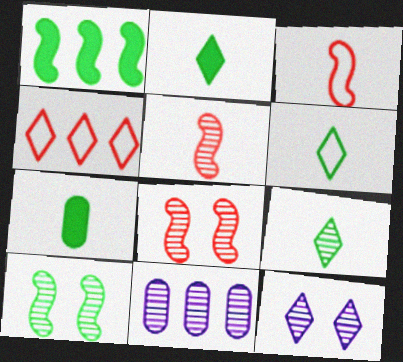[[1, 4, 11], 
[2, 4, 12], 
[2, 6, 9], 
[8, 9, 11]]